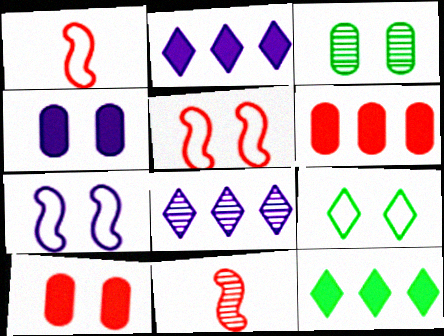[[1, 2, 3], 
[3, 8, 11]]